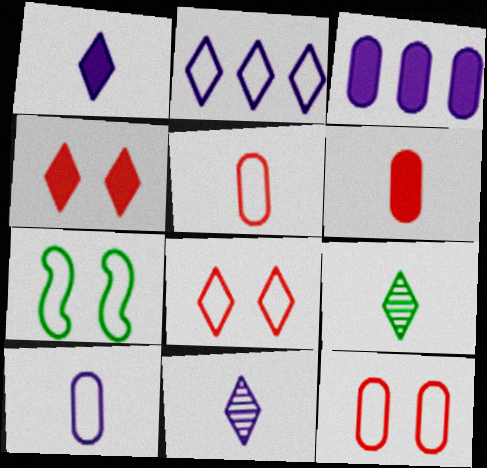[[2, 4, 9], 
[2, 5, 7]]